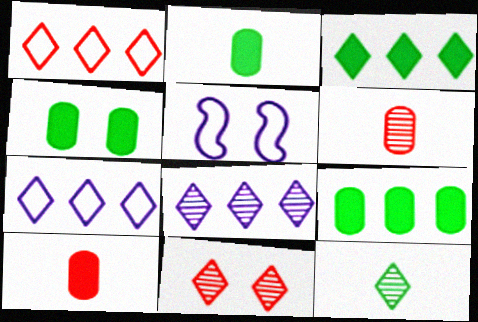[[1, 3, 8], 
[2, 4, 9], 
[3, 5, 6], 
[4, 5, 11], 
[8, 11, 12]]